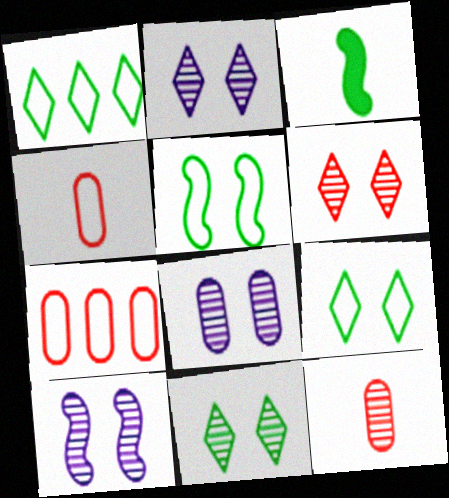[[2, 3, 7], 
[2, 6, 11], 
[2, 8, 10]]